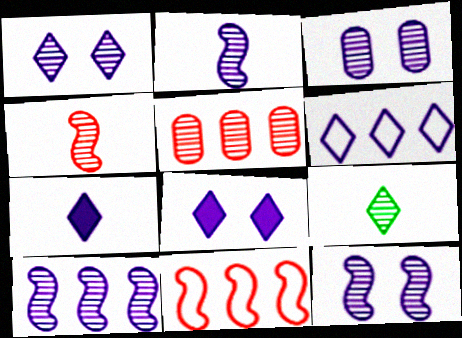[[1, 3, 12], 
[1, 6, 7], 
[2, 10, 12], 
[5, 9, 12]]